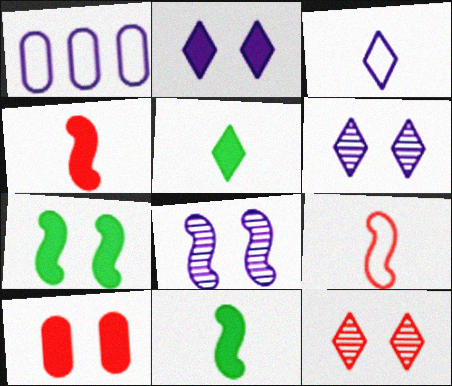[[1, 11, 12], 
[2, 7, 10]]